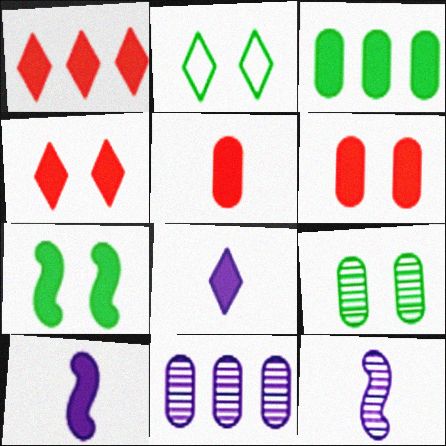[[2, 7, 9], 
[3, 4, 10]]